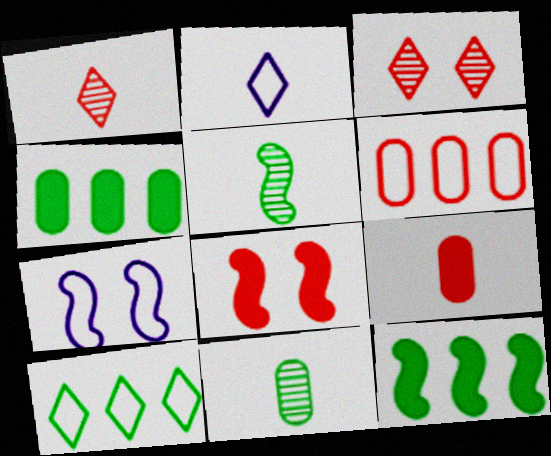[[1, 4, 7], 
[1, 6, 8], 
[2, 5, 9]]